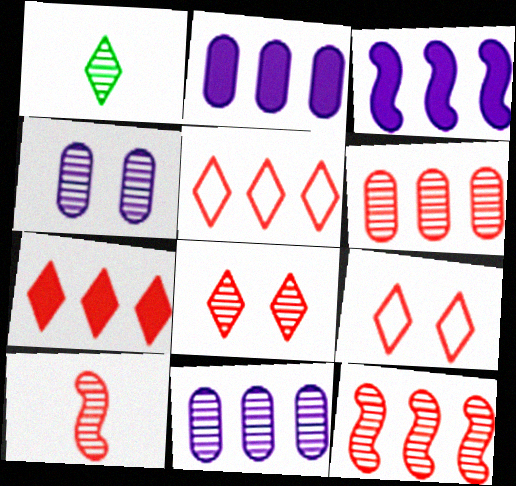[[1, 4, 12], 
[6, 8, 10]]